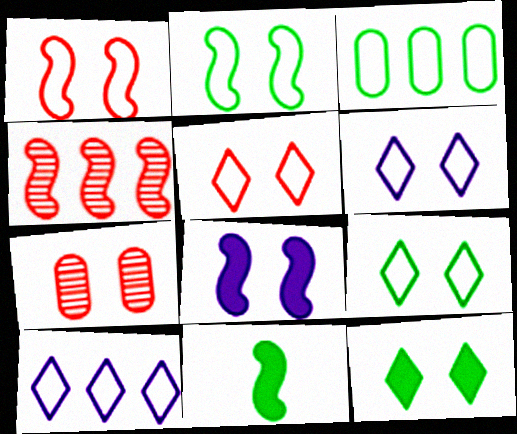[[5, 6, 9], 
[7, 8, 9], 
[7, 10, 11]]